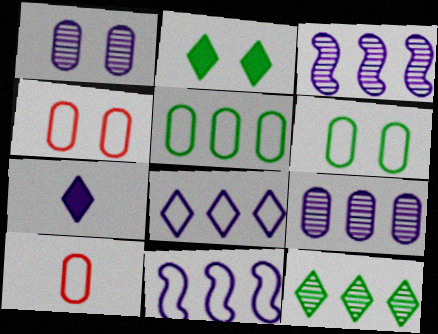[[1, 7, 11], 
[2, 3, 10]]